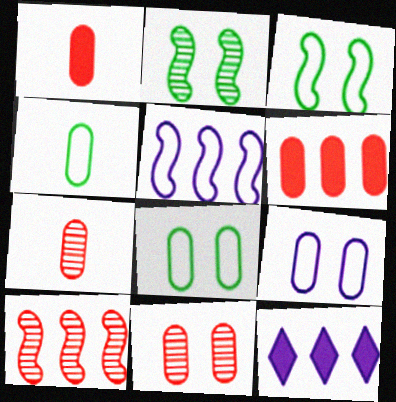[[3, 7, 12]]